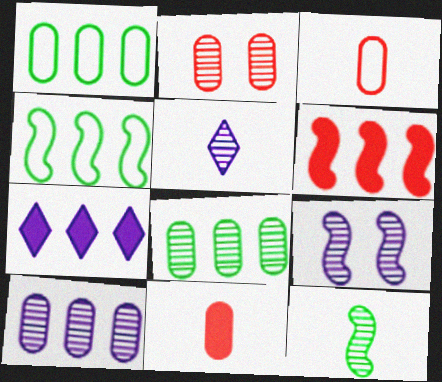[[5, 9, 10]]